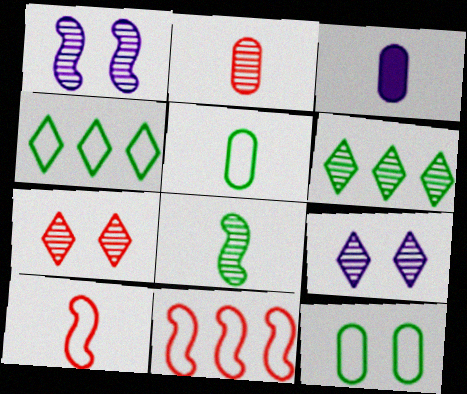[[1, 2, 6], 
[2, 3, 5]]